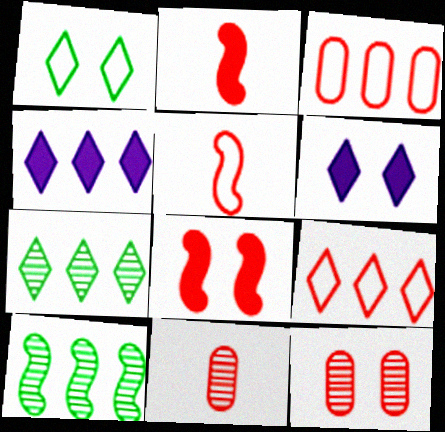[[2, 9, 12], 
[3, 4, 10], 
[4, 7, 9], 
[8, 9, 11]]